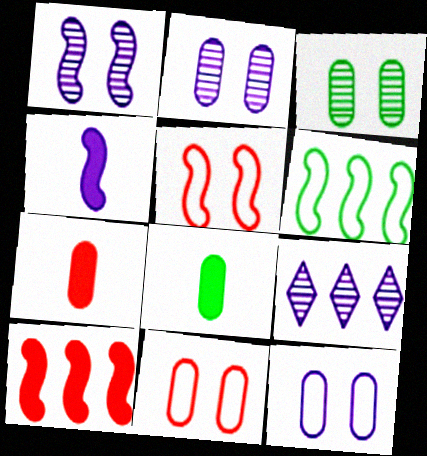[[4, 9, 12], 
[5, 8, 9]]